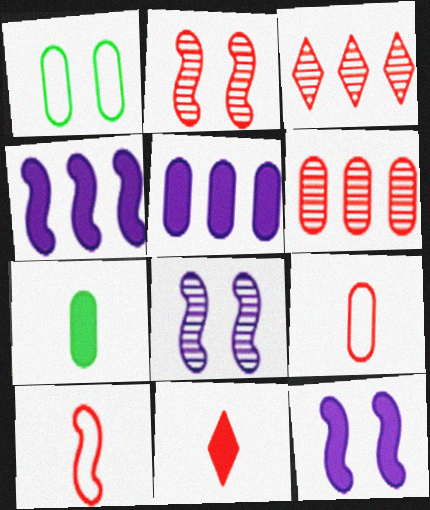[]